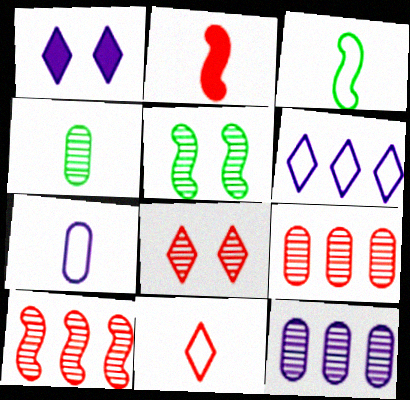[[1, 3, 9], 
[3, 7, 11]]